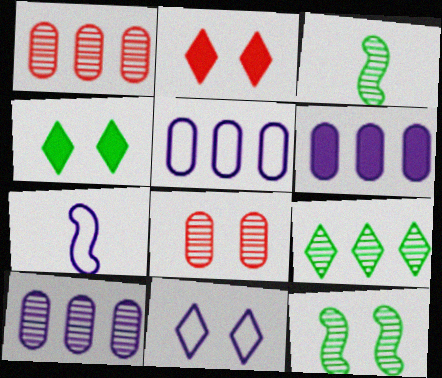[[1, 4, 7], 
[2, 3, 5], 
[5, 6, 10], 
[5, 7, 11]]